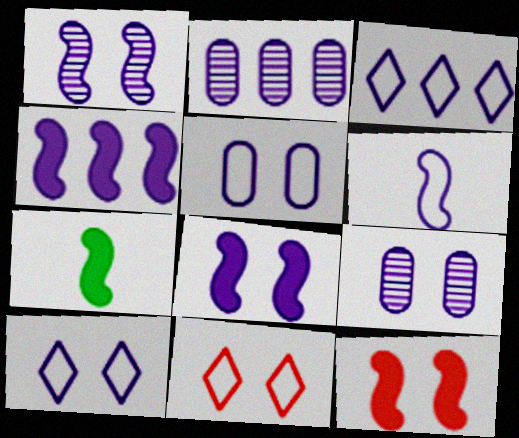[[1, 4, 6], 
[2, 3, 4], 
[2, 7, 11], 
[3, 5, 6], 
[4, 7, 12], 
[8, 9, 10]]